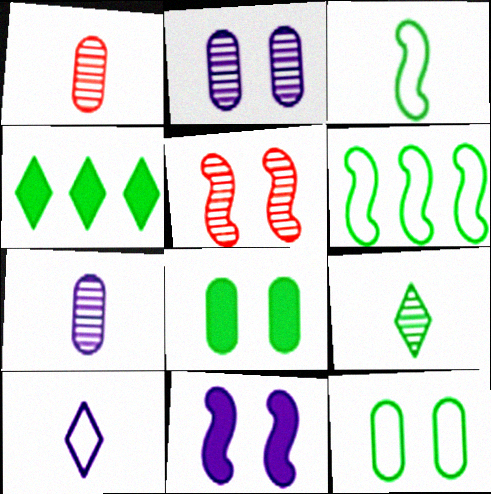[[6, 8, 9]]